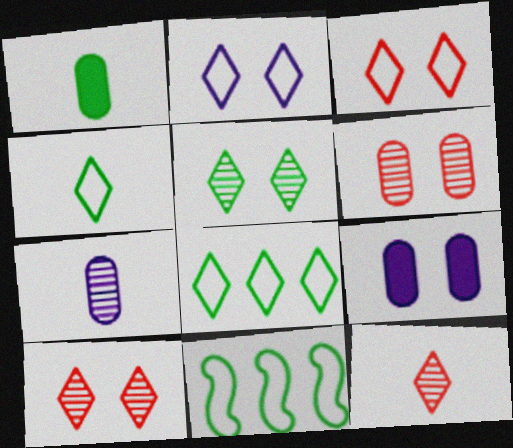[[1, 5, 11], 
[9, 11, 12]]